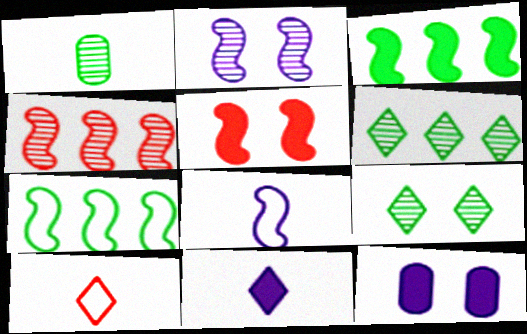[]